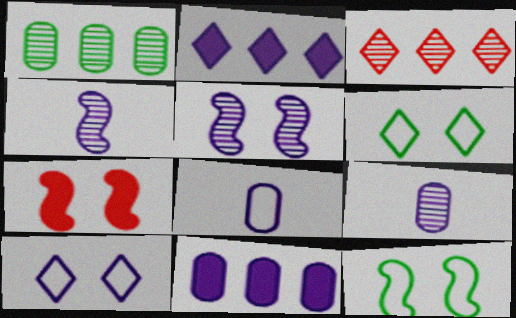[[2, 5, 8], 
[4, 10, 11], 
[5, 7, 12]]